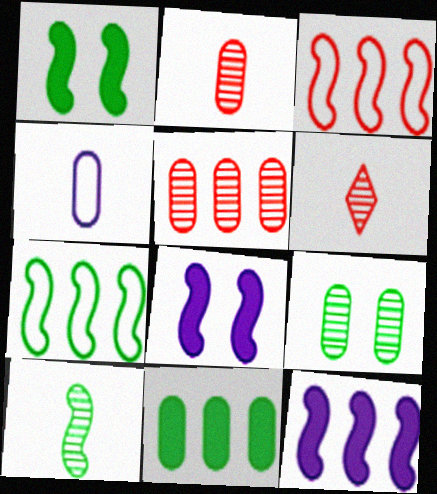[[1, 7, 10], 
[3, 8, 10]]